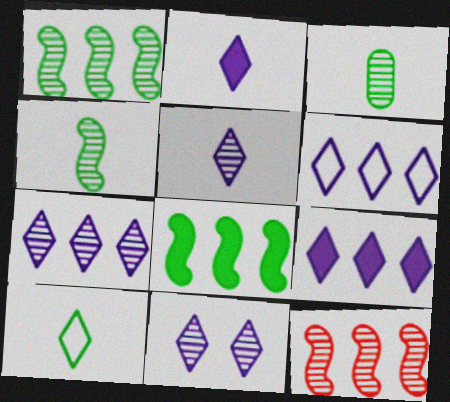[[2, 6, 11], 
[3, 11, 12], 
[5, 7, 11], 
[6, 7, 9]]